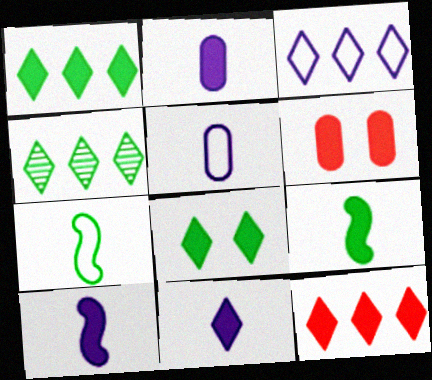[[1, 6, 10], 
[2, 10, 11], 
[3, 4, 12], 
[8, 11, 12]]